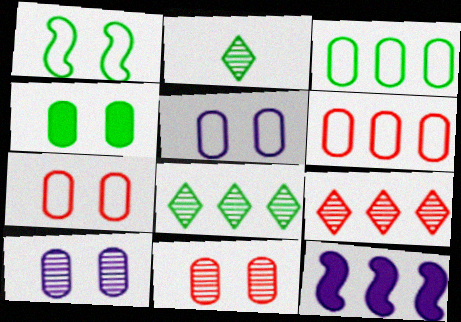[[2, 7, 12], 
[3, 9, 12], 
[4, 5, 11], 
[4, 7, 10], 
[6, 8, 12]]